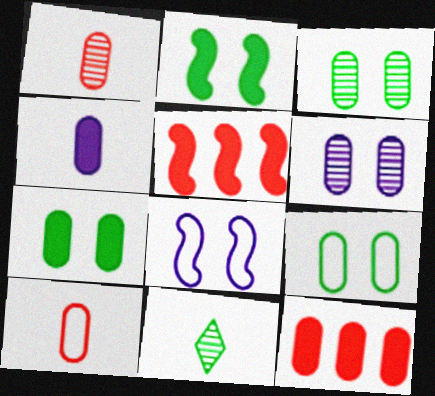[[3, 7, 9], 
[4, 7, 12], 
[8, 11, 12]]